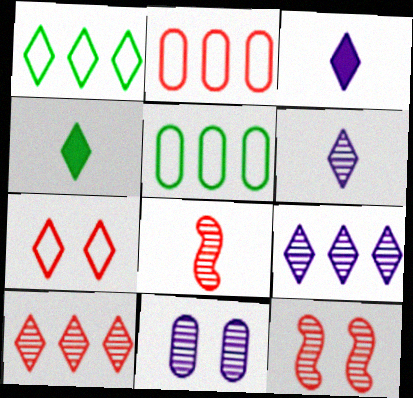[[3, 5, 12], 
[4, 7, 9]]